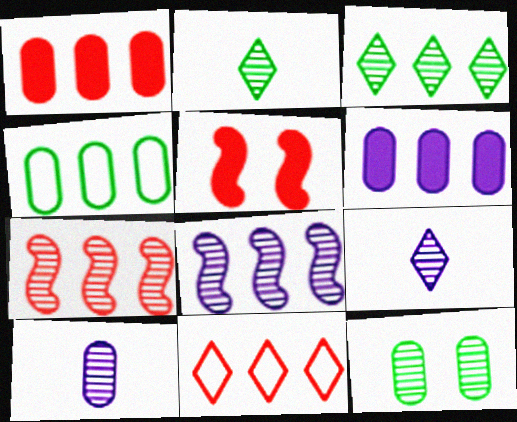[[1, 7, 11], 
[4, 5, 9], 
[7, 9, 12]]